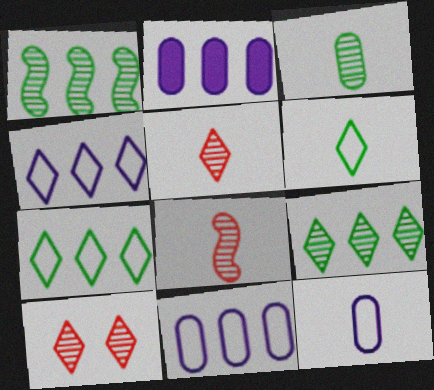[]